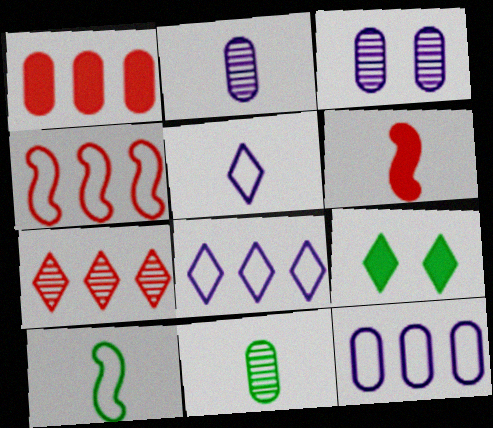[[1, 4, 7], 
[2, 4, 9], 
[5, 6, 11], 
[5, 7, 9]]